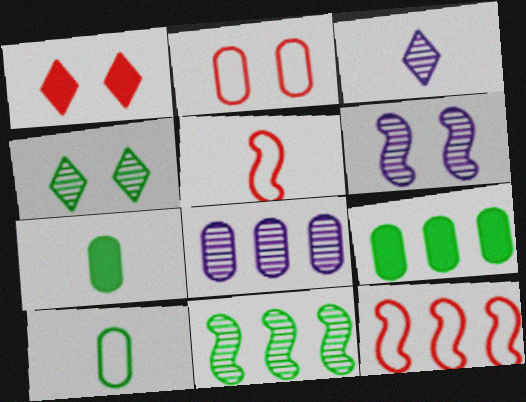[[2, 7, 8], 
[3, 5, 7], 
[3, 6, 8]]